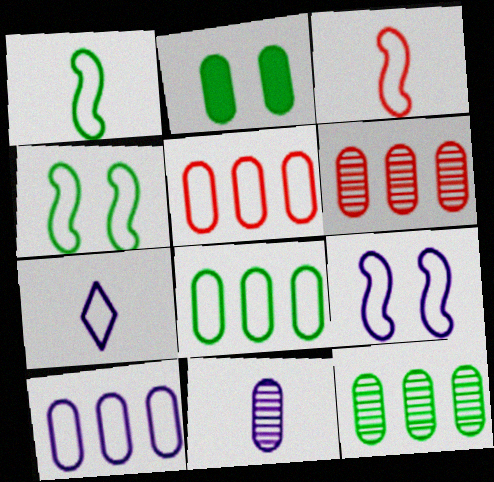[[2, 5, 11], 
[4, 5, 7], 
[5, 8, 10], 
[7, 9, 10]]